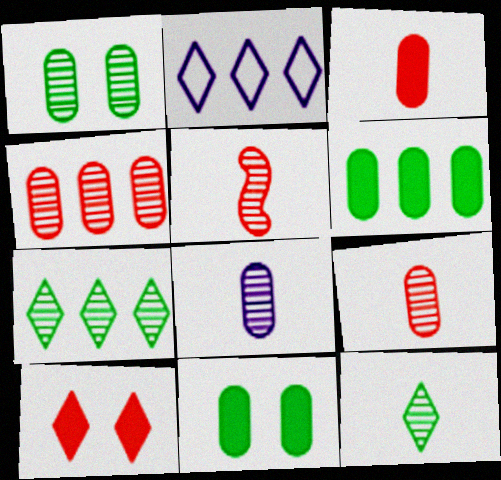[[1, 4, 8], 
[2, 5, 11], 
[2, 10, 12], 
[5, 8, 12]]